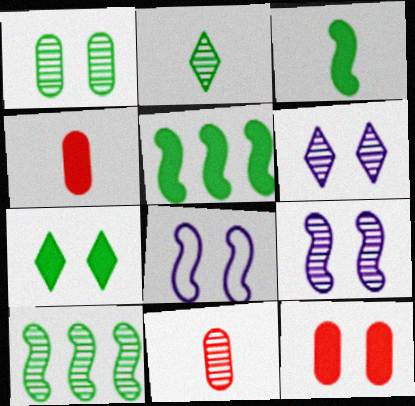[[1, 2, 10], 
[6, 10, 11]]